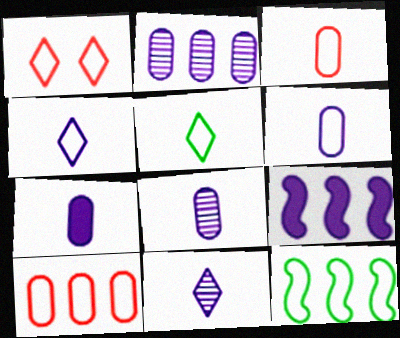[[1, 6, 12], 
[6, 7, 8]]